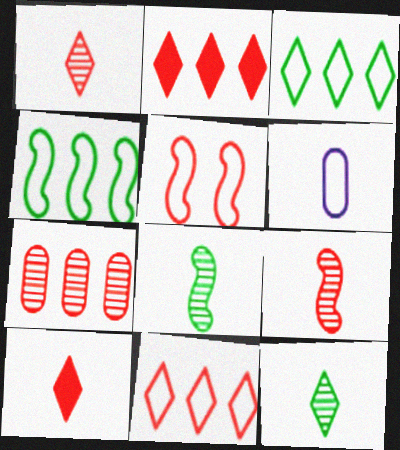[[3, 5, 6], 
[5, 7, 10], 
[6, 8, 10]]